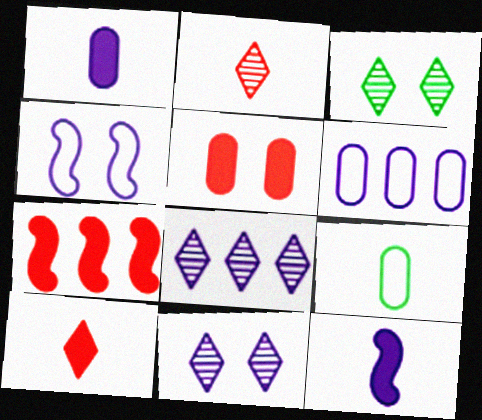[[1, 4, 8], 
[2, 3, 8], 
[2, 9, 12], 
[3, 4, 5], 
[5, 7, 10], 
[6, 11, 12], 
[7, 9, 11]]